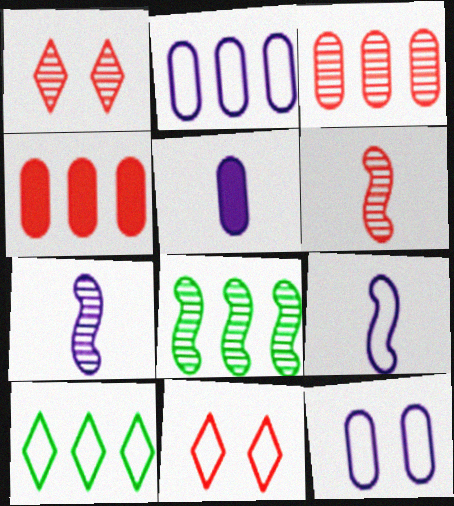[[1, 3, 6], 
[4, 6, 11], 
[5, 8, 11]]